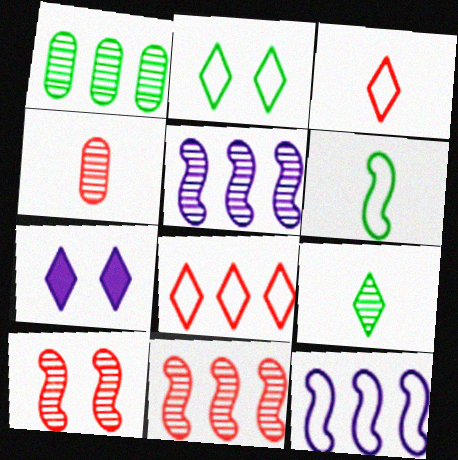[[7, 8, 9]]